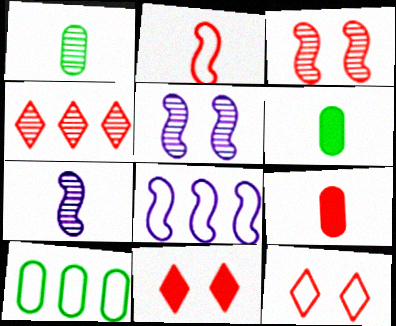[[1, 4, 5], 
[1, 8, 11], 
[7, 10, 11]]